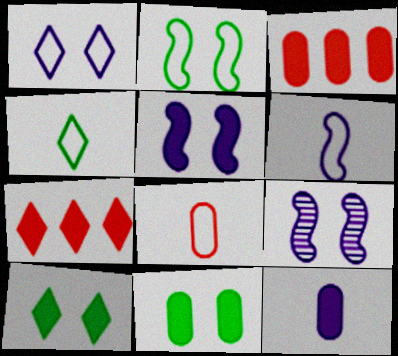[[3, 4, 9], 
[3, 11, 12], 
[4, 6, 8]]